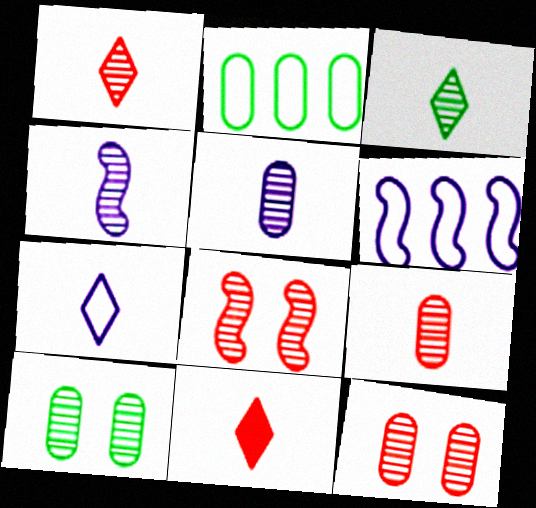[[3, 4, 9], 
[3, 7, 11], 
[6, 10, 11]]